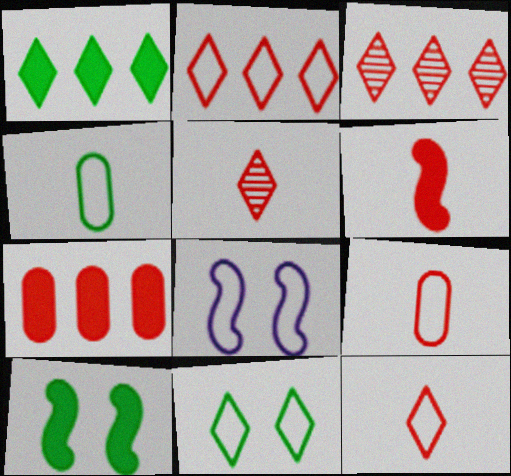[[2, 4, 8], 
[5, 6, 9]]